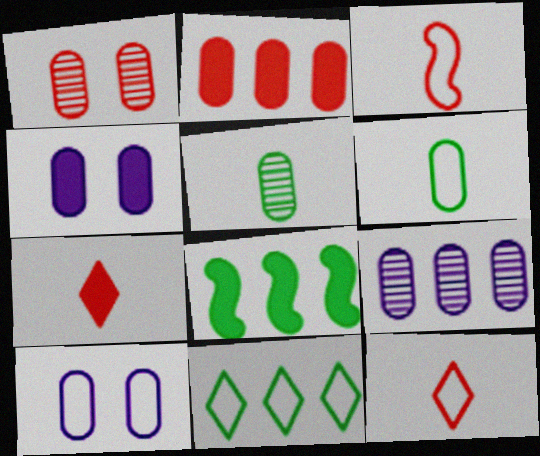[[1, 5, 9], 
[2, 5, 10], 
[3, 10, 11], 
[4, 7, 8]]